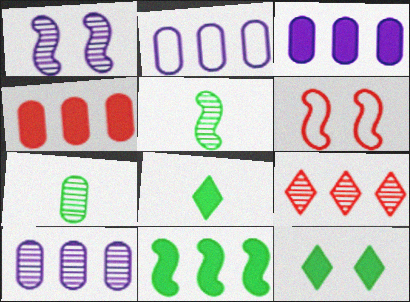[[1, 7, 9], 
[2, 3, 10], 
[2, 9, 11], 
[6, 8, 10]]